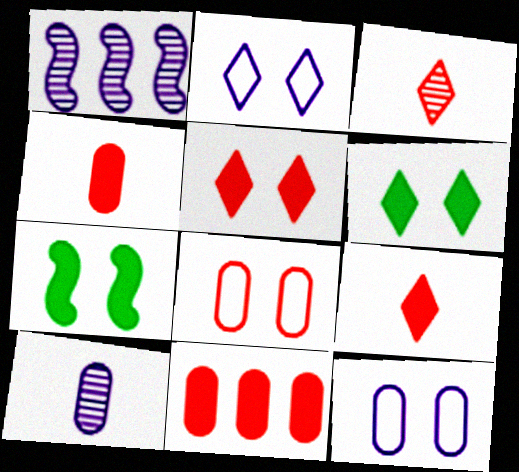[]